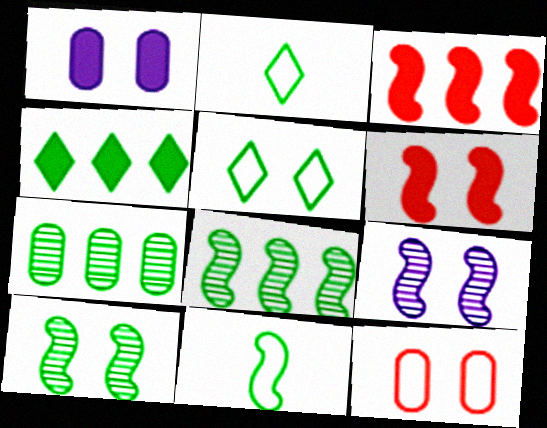[[3, 9, 11]]